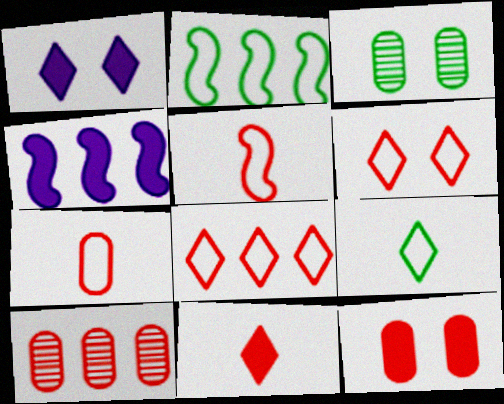[[7, 10, 12]]